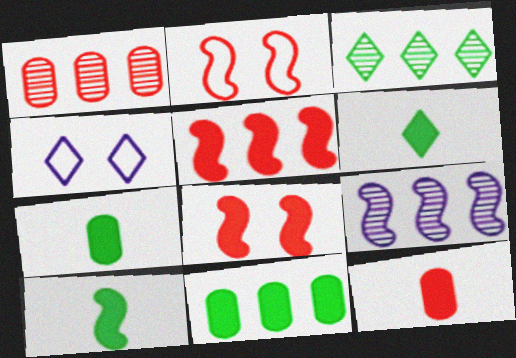[[1, 3, 9], 
[1, 4, 10], 
[2, 9, 10], 
[6, 7, 10]]